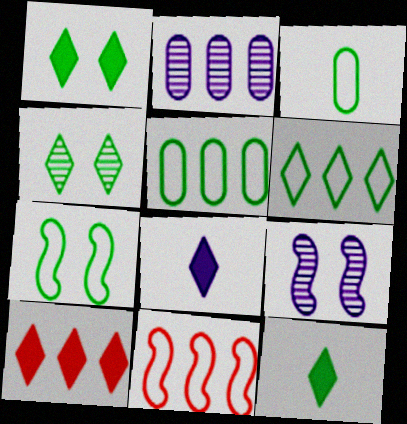[[1, 8, 10], 
[3, 6, 7], 
[3, 9, 10], 
[4, 6, 12]]